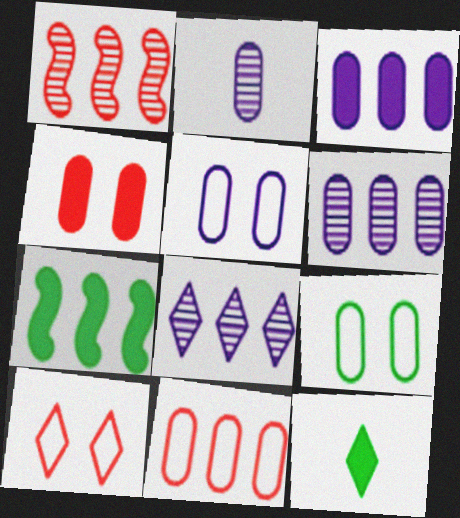[[1, 5, 12], 
[2, 3, 5], 
[2, 7, 10], 
[7, 8, 11], 
[8, 10, 12]]